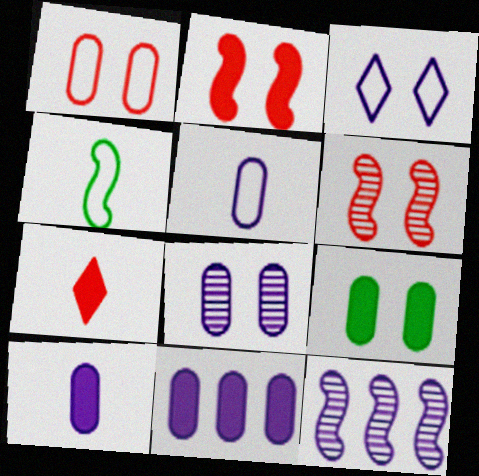[[1, 8, 9], 
[2, 4, 12], 
[3, 6, 9], 
[3, 10, 12], 
[5, 8, 11]]